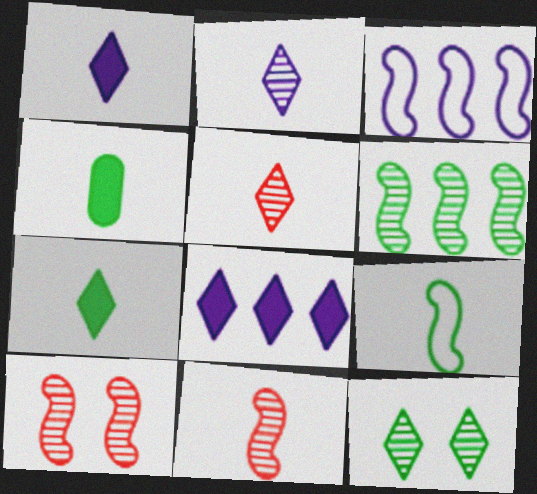[]